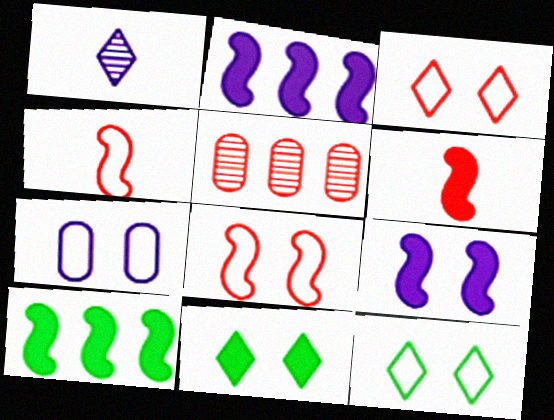[[1, 2, 7], 
[3, 5, 6], 
[6, 9, 10], 
[7, 8, 12]]